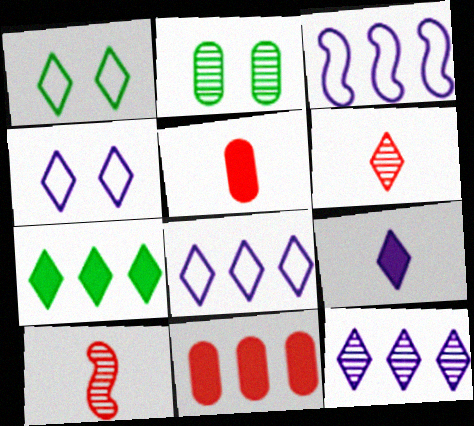[[2, 10, 12], 
[4, 6, 7], 
[4, 9, 12]]